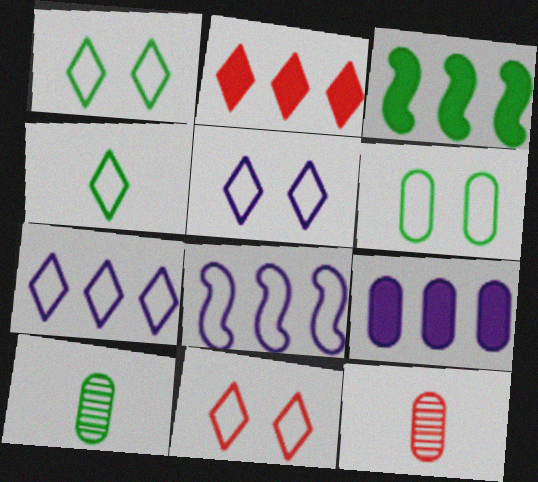[[1, 3, 10], 
[1, 5, 11], 
[2, 3, 9], 
[3, 5, 12], 
[4, 7, 11], 
[6, 9, 12]]